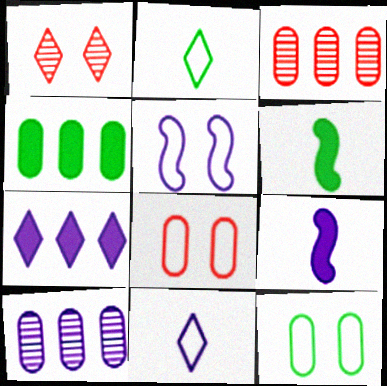[[1, 2, 7]]